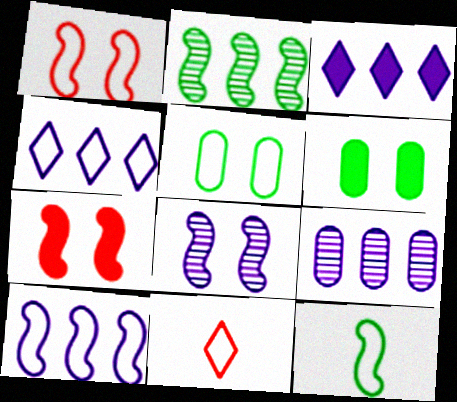[[1, 10, 12], 
[3, 9, 10], 
[5, 10, 11]]